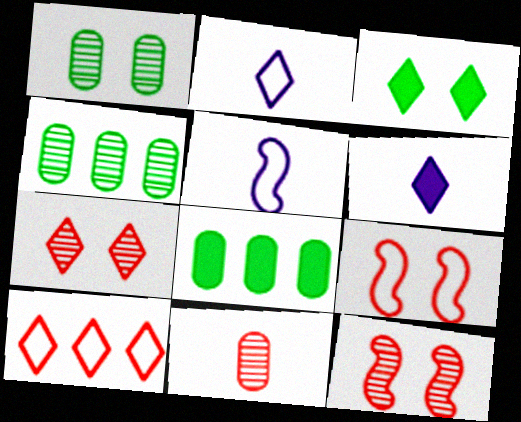[[2, 8, 12], 
[4, 6, 9], 
[5, 7, 8]]